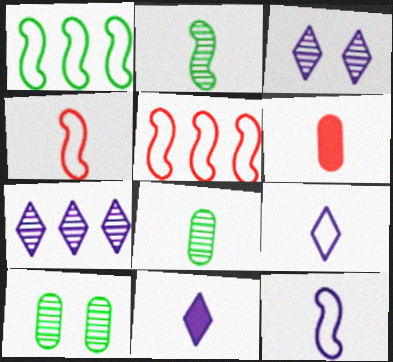[[1, 3, 6], 
[2, 6, 9], 
[4, 8, 11], 
[5, 10, 11]]